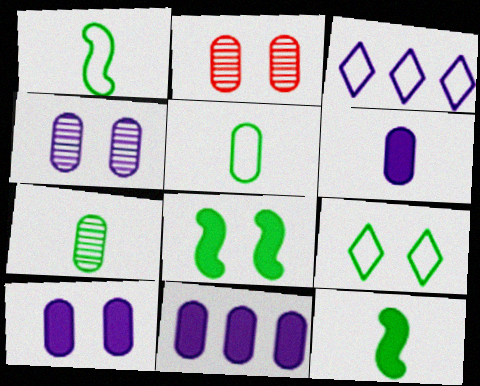[[2, 3, 12], 
[2, 5, 11], 
[6, 10, 11]]